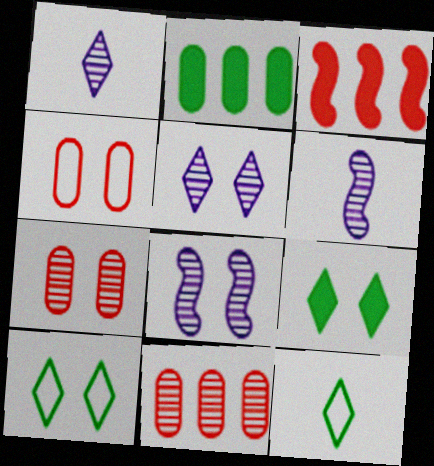[[4, 8, 9]]